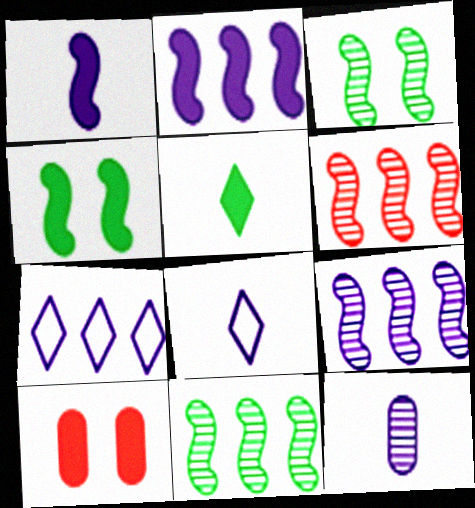[[1, 8, 12], 
[2, 5, 10], 
[6, 9, 11], 
[8, 10, 11]]